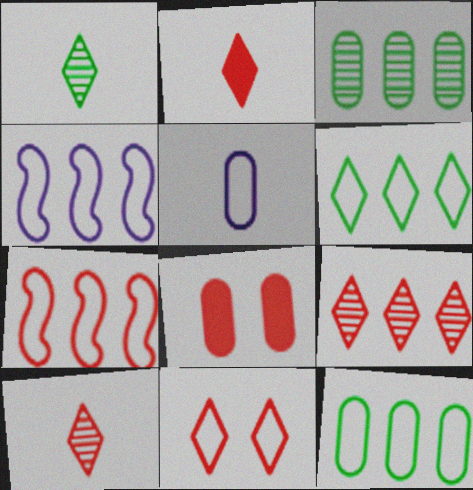[[1, 4, 8], 
[2, 9, 11], 
[3, 5, 8], 
[7, 8, 10]]